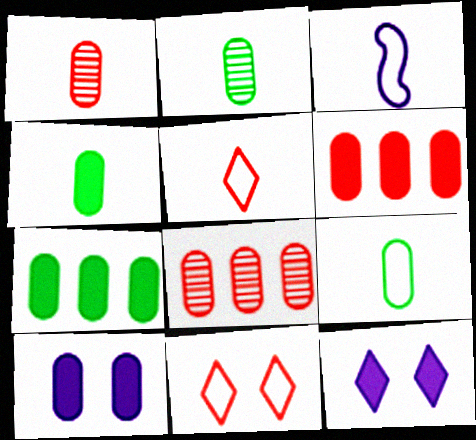[[2, 4, 9], 
[3, 5, 9], 
[4, 6, 10], 
[8, 9, 10]]